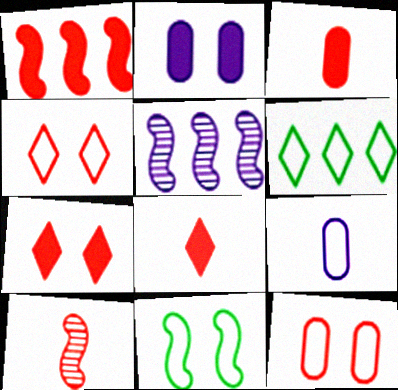[[1, 3, 7], 
[2, 6, 10]]